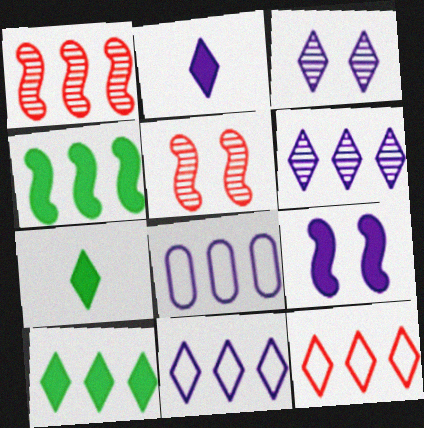[[1, 8, 10], 
[2, 3, 11], 
[3, 7, 12], 
[5, 7, 8], 
[6, 10, 12]]